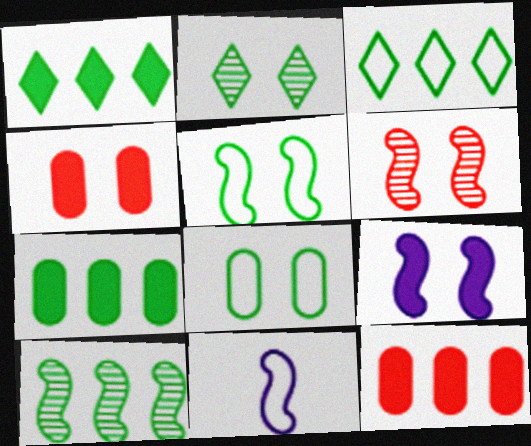[[2, 11, 12], 
[3, 7, 10], 
[5, 6, 9]]